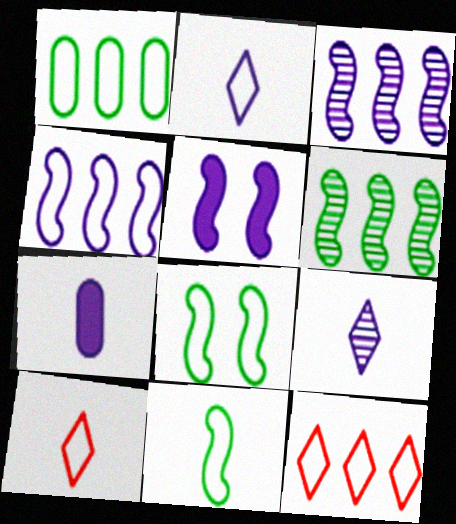[[1, 4, 12]]